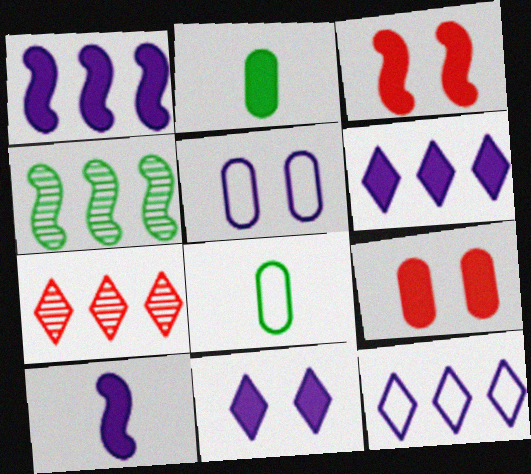[[2, 3, 6]]